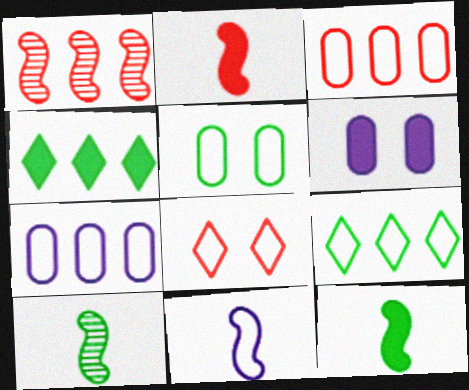[[1, 4, 7], 
[2, 4, 6], 
[2, 10, 11], 
[4, 5, 10]]